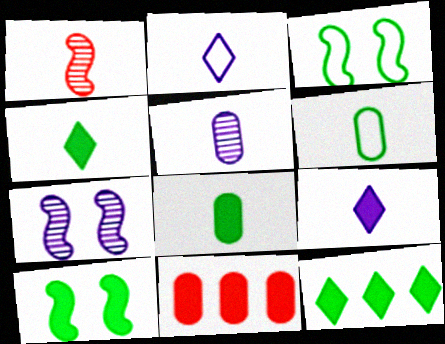[[1, 2, 8], 
[1, 6, 9], 
[8, 10, 12], 
[9, 10, 11]]